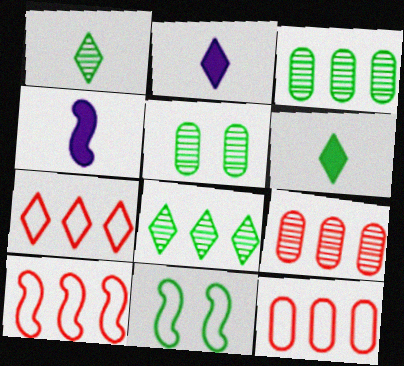[[2, 5, 10], 
[2, 9, 11], 
[3, 6, 11], 
[4, 5, 7], 
[7, 10, 12]]